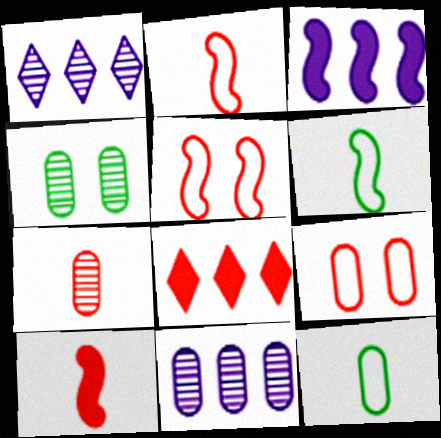[[4, 7, 11], 
[5, 7, 8]]